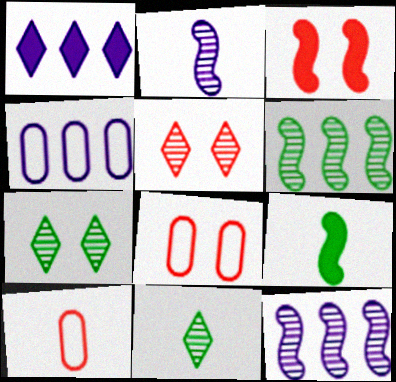[[1, 4, 12], 
[3, 4, 11], 
[3, 5, 8], 
[4, 5, 9]]